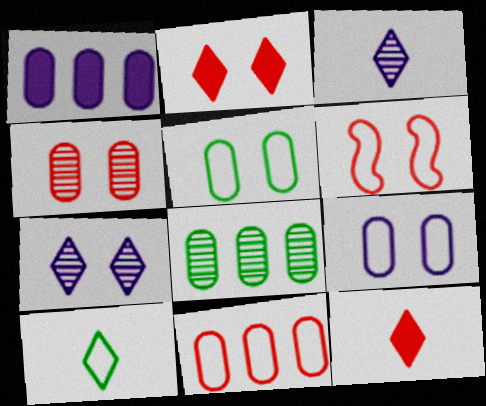[[1, 8, 11], 
[2, 4, 6], 
[3, 10, 12]]